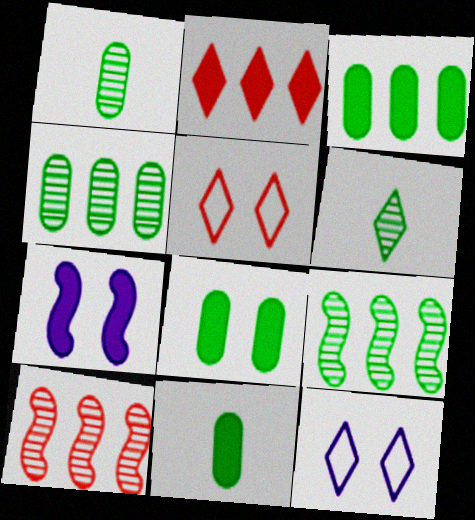[[2, 6, 12], 
[2, 7, 11], 
[3, 8, 11], 
[10, 11, 12]]